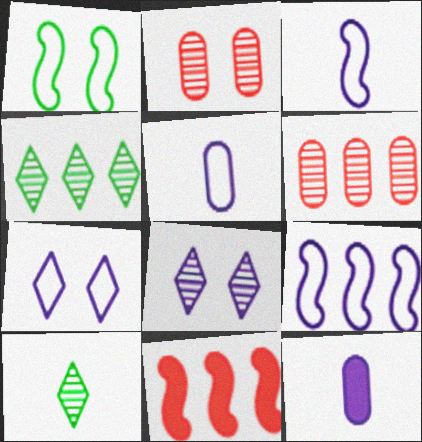[[5, 7, 9], 
[8, 9, 12]]